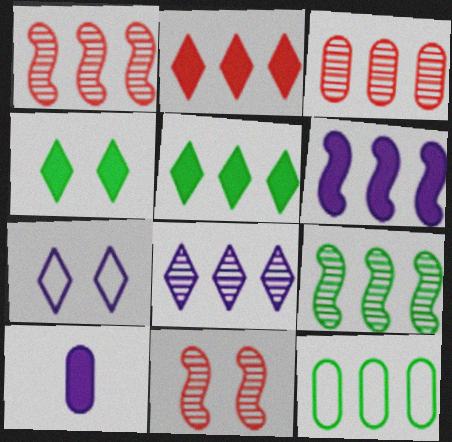[[3, 8, 9], 
[5, 9, 12]]